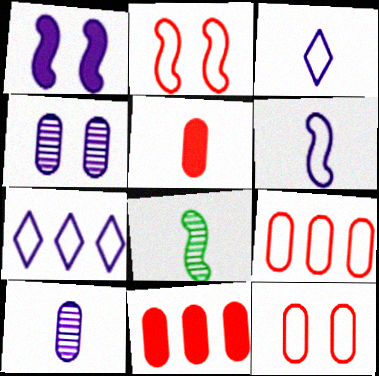[[1, 7, 10], 
[3, 5, 8]]